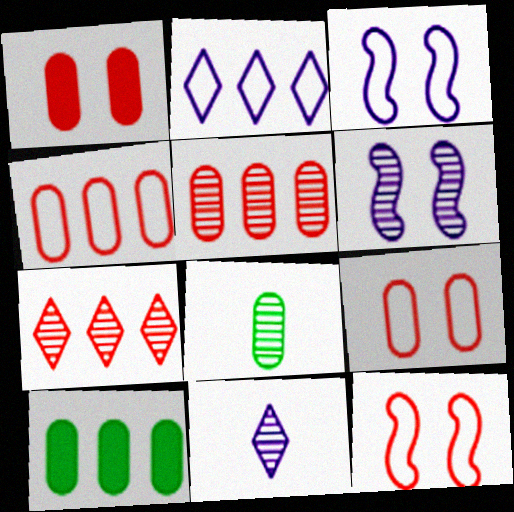[[6, 7, 8], 
[10, 11, 12]]